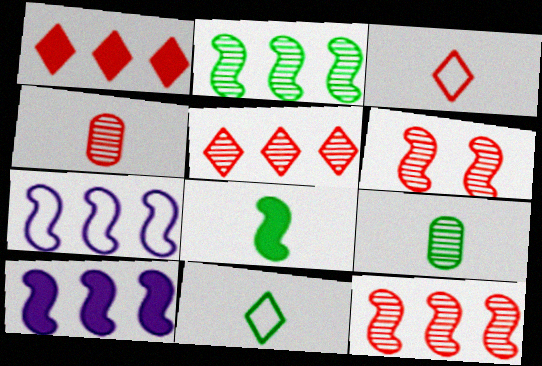[[4, 5, 6], 
[6, 7, 8], 
[8, 9, 11]]